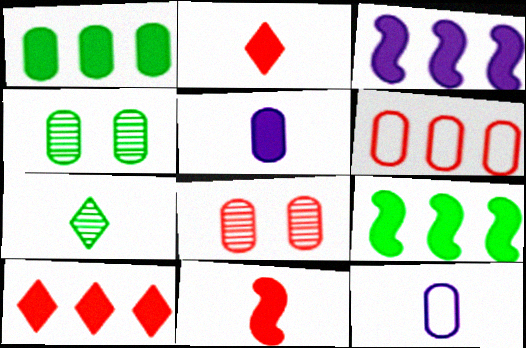[[1, 3, 10], 
[1, 8, 12], 
[4, 5, 6], 
[7, 11, 12]]